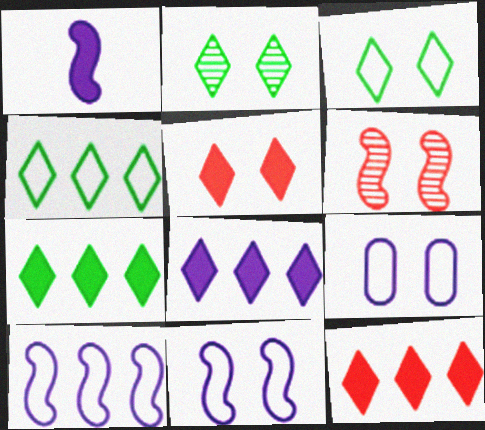[[7, 8, 12]]